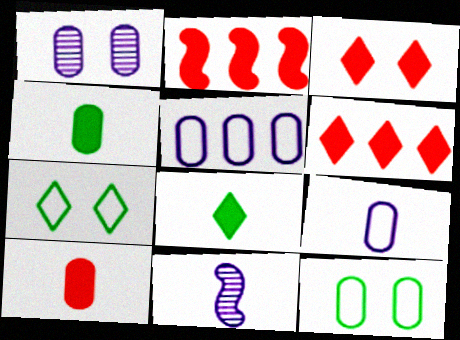[[2, 3, 10], 
[6, 11, 12]]